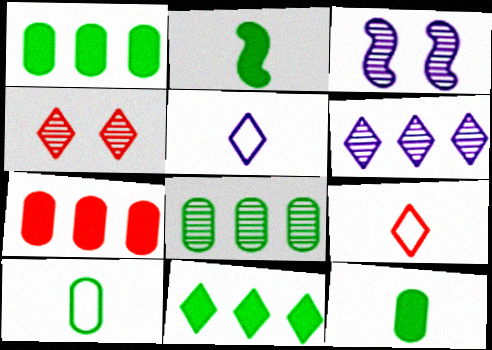[[1, 3, 9], 
[4, 5, 11]]